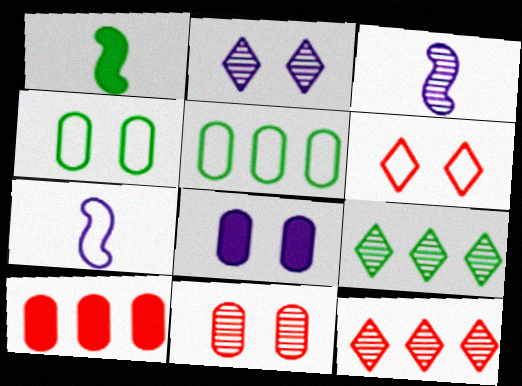[[1, 4, 9], 
[3, 9, 11], 
[4, 8, 11], 
[5, 6, 7]]